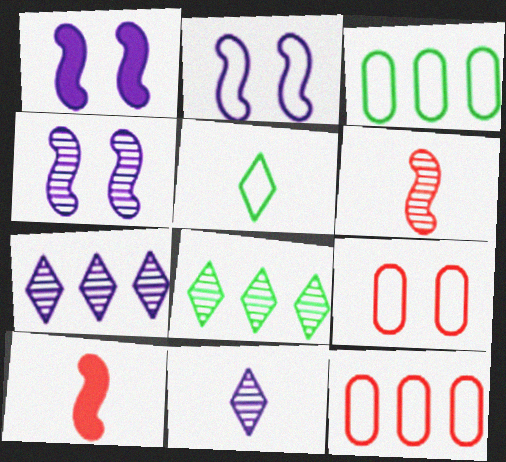[[1, 2, 4], 
[2, 5, 12]]